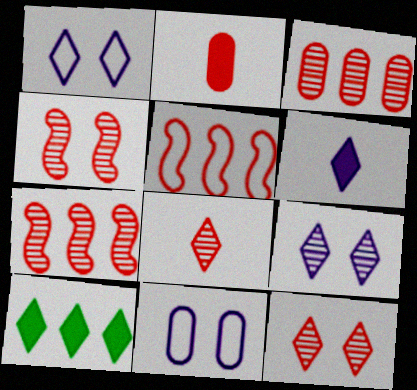[[1, 8, 10], 
[2, 5, 12], 
[3, 4, 8]]